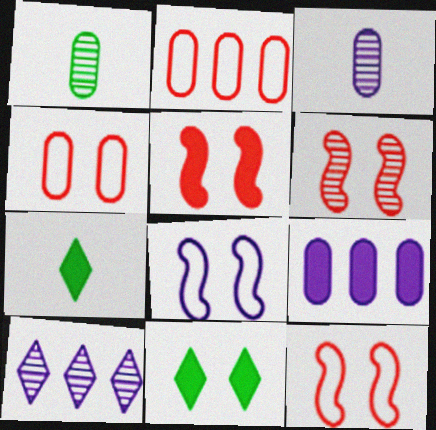[[1, 4, 9], 
[1, 6, 10], 
[5, 6, 12], 
[5, 7, 9]]